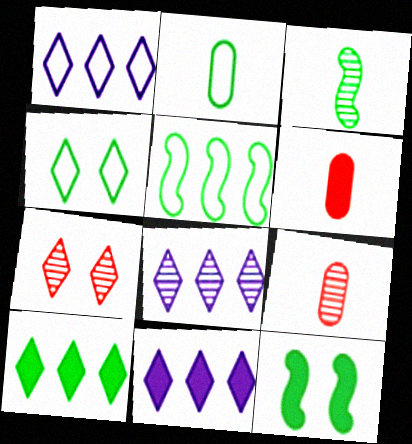[[1, 8, 11], 
[1, 9, 12], 
[2, 4, 5], 
[3, 5, 12], 
[6, 11, 12]]